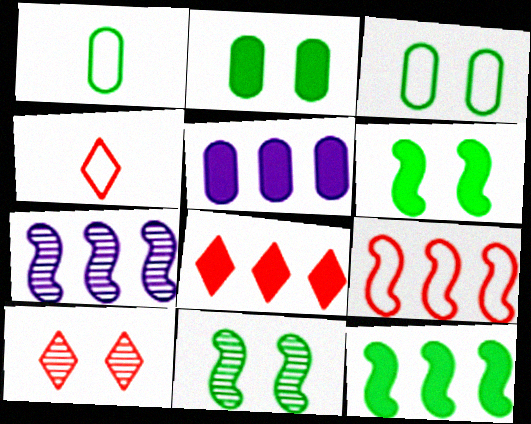[[2, 4, 7], 
[4, 5, 11], 
[4, 8, 10], 
[5, 8, 12], 
[7, 9, 12]]